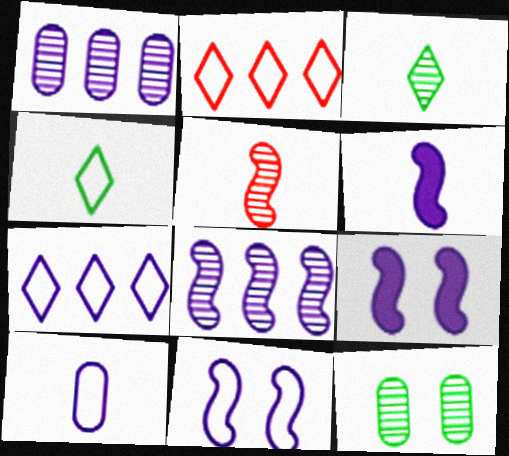[[2, 6, 12], 
[6, 8, 11], 
[7, 10, 11]]